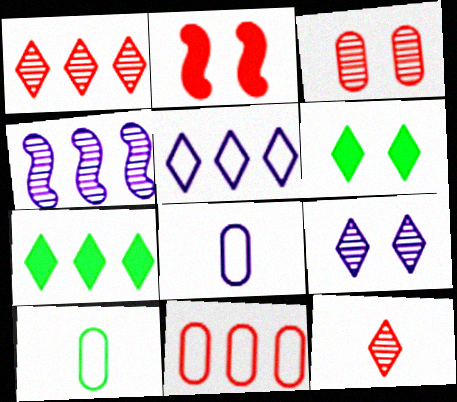[[1, 5, 7], 
[2, 11, 12], 
[4, 7, 11], 
[5, 6, 12]]